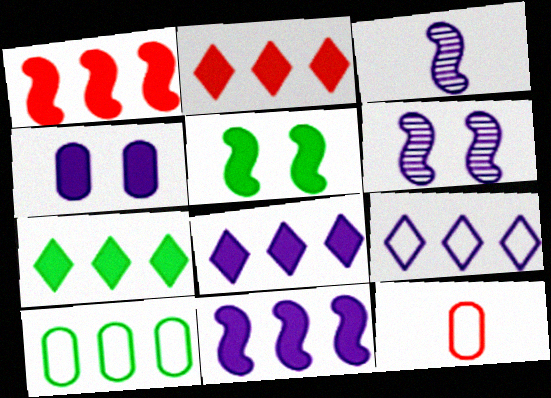[[2, 7, 8], 
[3, 4, 9], 
[6, 7, 12]]